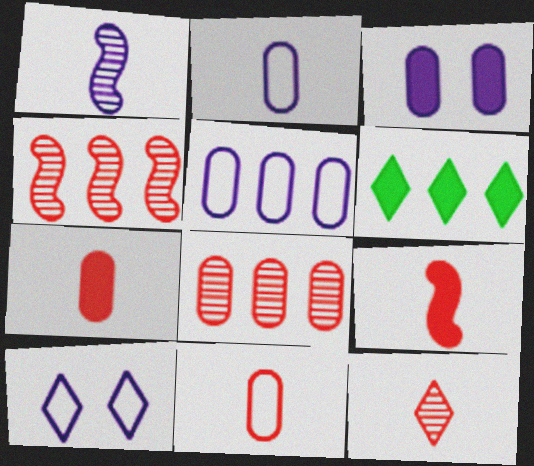[[3, 6, 9], 
[4, 5, 6], 
[6, 10, 12], 
[9, 11, 12]]